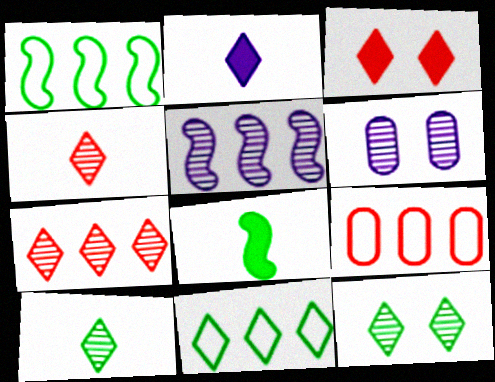[]